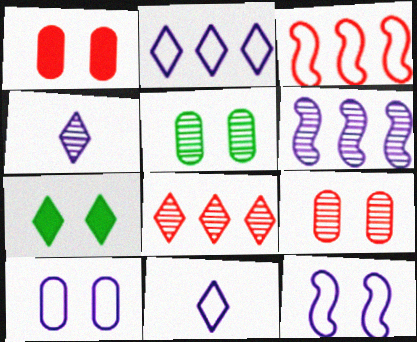[[1, 5, 10], 
[7, 8, 11], 
[7, 9, 12]]